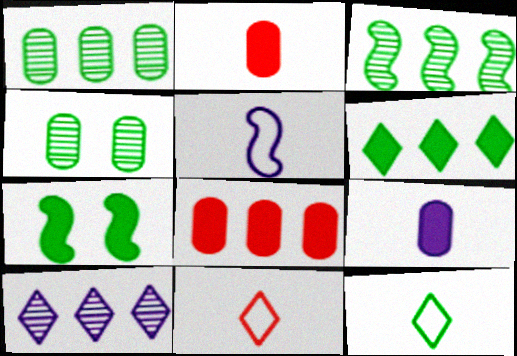[[1, 7, 12]]